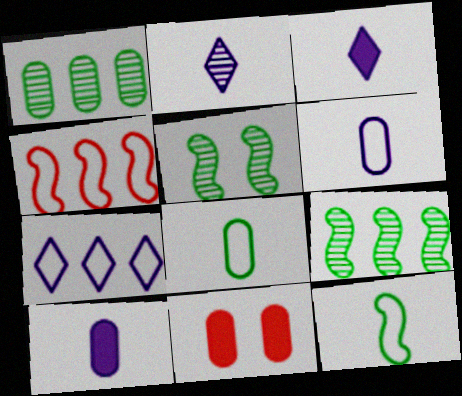[[1, 6, 11]]